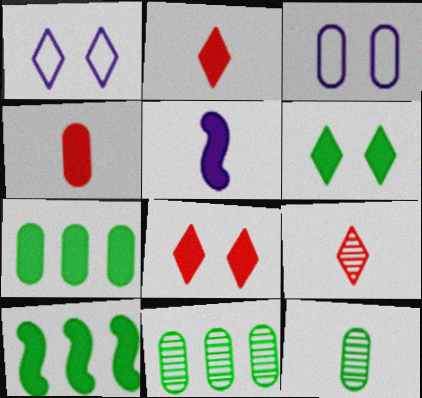[[3, 4, 11], 
[3, 9, 10], 
[5, 7, 8]]